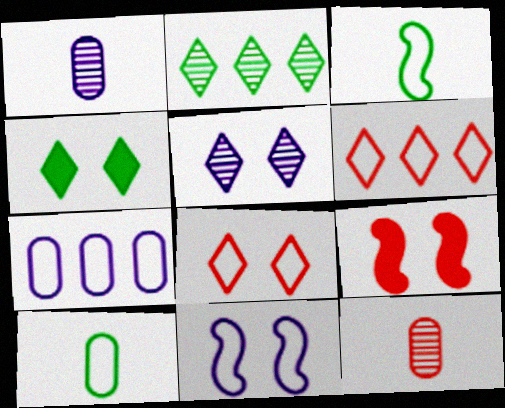[[3, 7, 8], 
[4, 5, 8], 
[6, 9, 12], 
[6, 10, 11]]